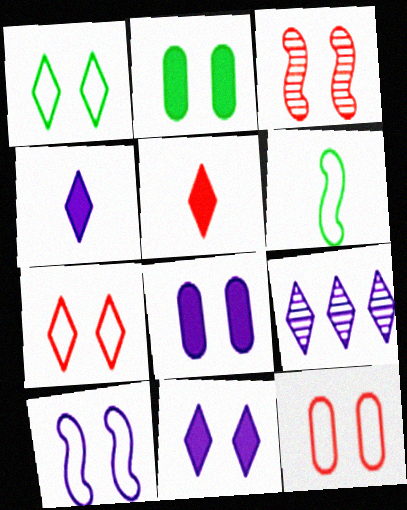[[1, 3, 8], 
[1, 5, 9], 
[1, 10, 12]]